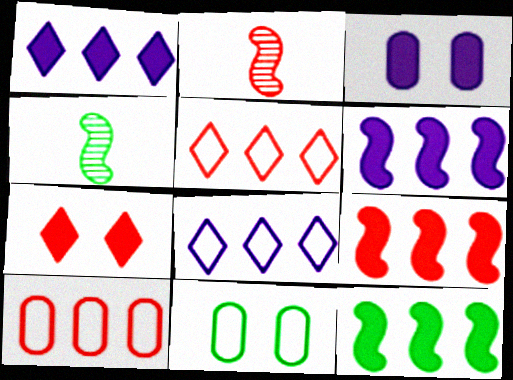[[1, 2, 11], 
[2, 7, 10], 
[3, 4, 5], 
[6, 9, 12]]